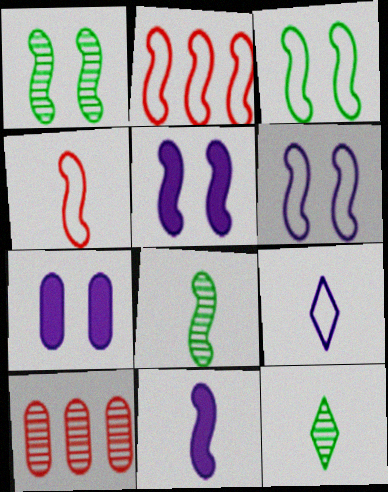[[1, 2, 11], 
[2, 5, 8], 
[2, 7, 12], 
[4, 8, 11]]